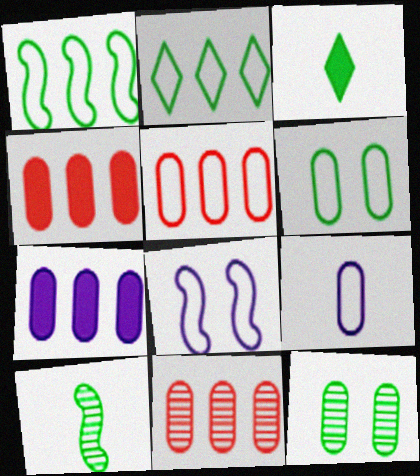[[1, 3, 12], 
[3, 8, 11], 
[4, 5, 11], 
[4, 9, 12], 
[5, 6, 9]]